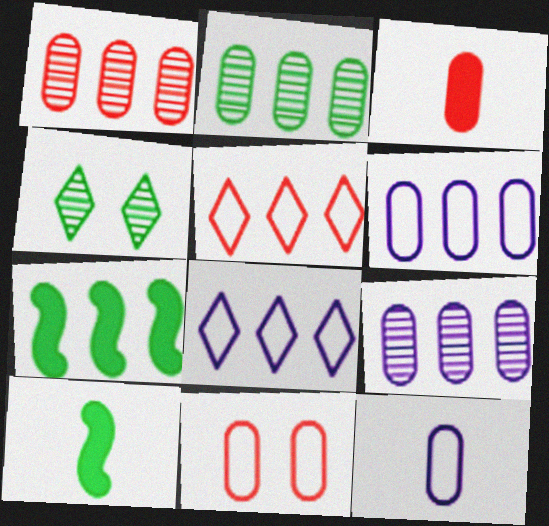[[1, 2, 9], 
[1, 3, 11], 
[1, 7, 8], 
[5, 7, 9]]